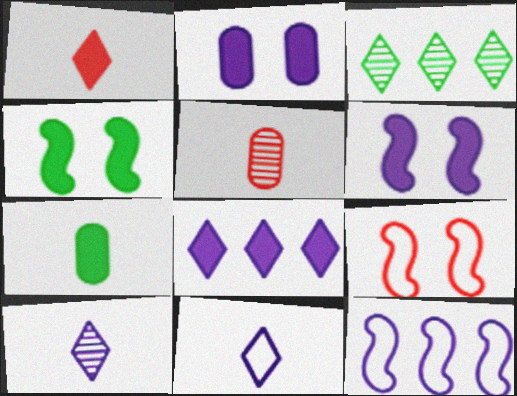[[2, 10, 12]]